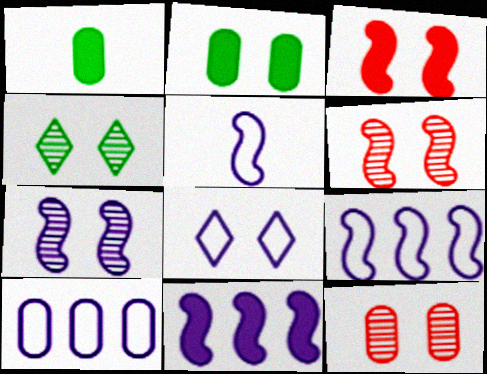[[1, 10, 12], 
[2, 6, 8], 
[4, 7, 12], 
[5, 7, 11], 
[5, 8, 10]]